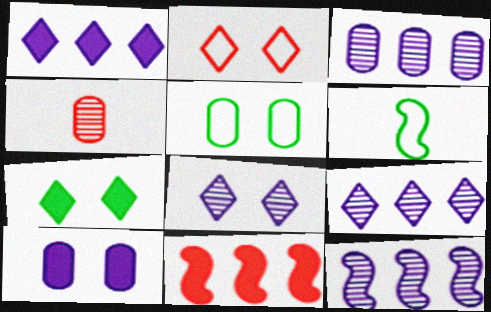[[2, 4, 11], 
[2, 7, 8], 
[3, 9, 12]]